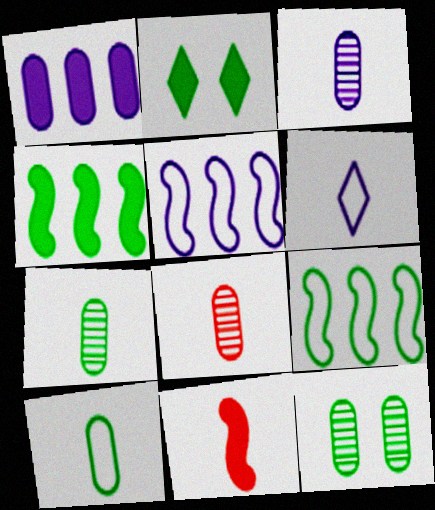[[1, 2, 11], 
[2, 5, 8], 
[2, 7, 9], 
[3, 7, 8], 
[6, 7, 11]]